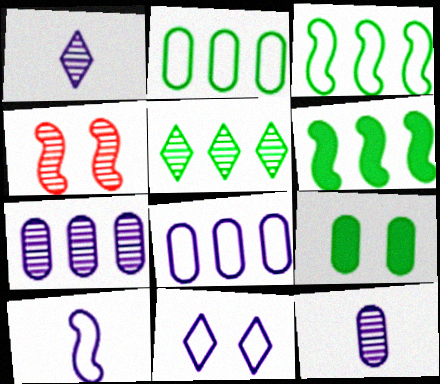[[2, 5, 6], 
[4, 5, 12], 
[4, 6, 10], 
[4, 9, 11], 
[8, 10, 11]]